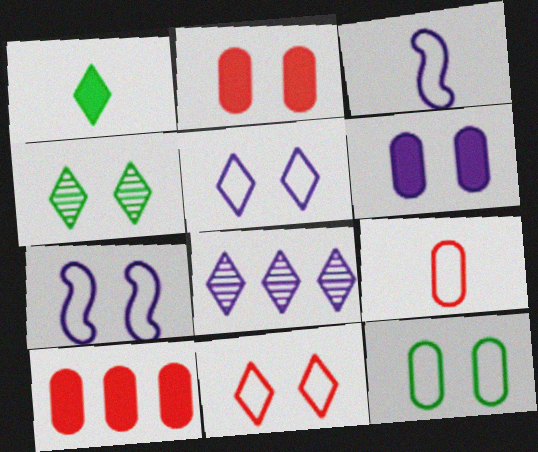[[1, 8, 11], 
[2, 4, 7], 
[3, 4, 10], 
[3, 6, 8], 
[7, 11, 12]]